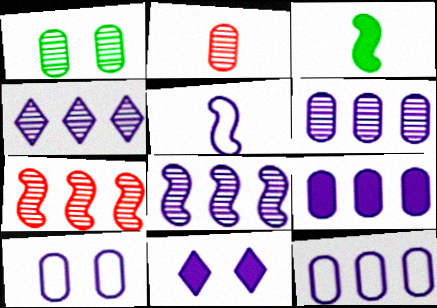[[1, 2, 6], 
[4, 6, 8], 
[5, 6, 11], 
[6, 9, 12]]